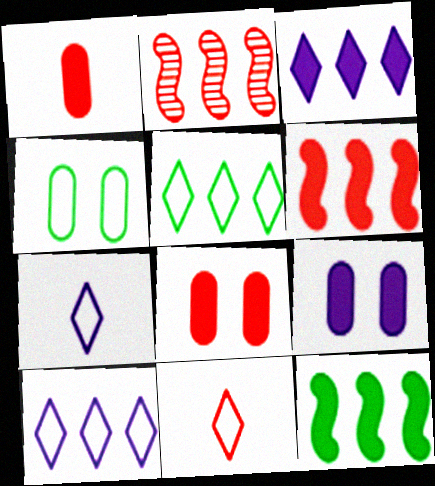[[2, 8, 11]]